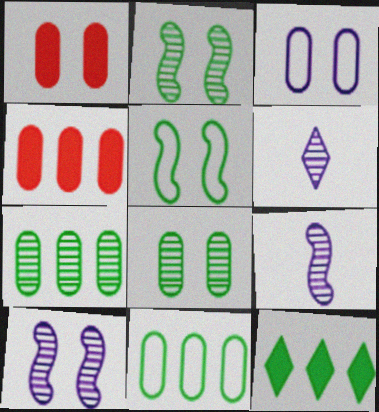[[1, 3, 8], 
[4, 5, 6]]